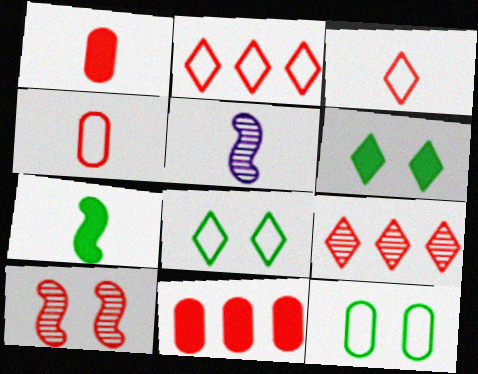[[1, 2, 10], 
[3, 10, 11], 
[5, 8, 11]]